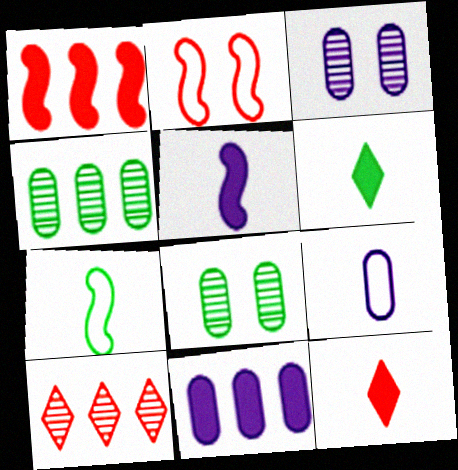[[3, 9, 11]]